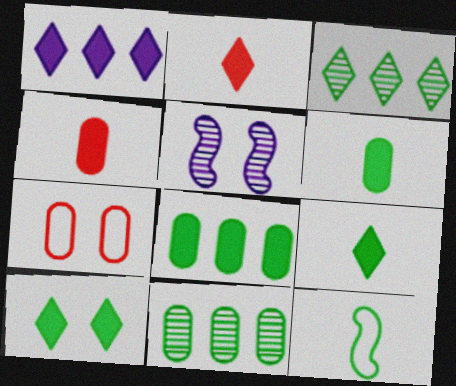[[1, 2, 10], 
[5, 7, 10], 
[10, 11, 12]]